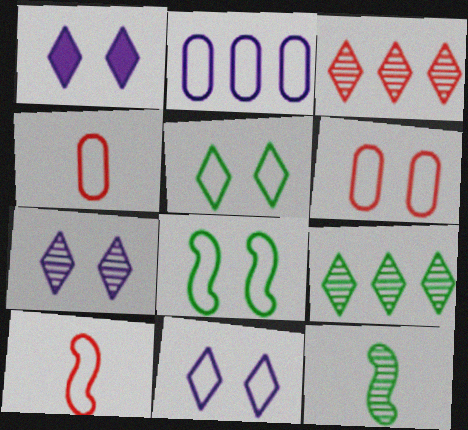[[1, 7, 11], 
[2, 5, 10], 
[6, 8, 11]]